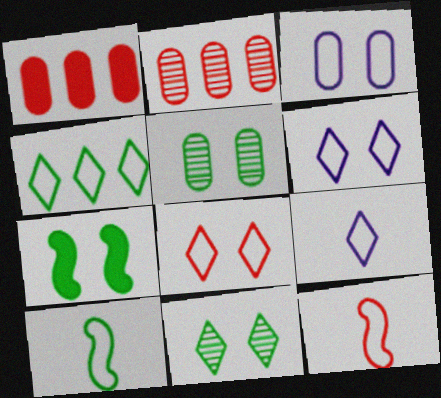[[2, 7, 9], 
[3, 4, 12], 
[4, 8, 9]]